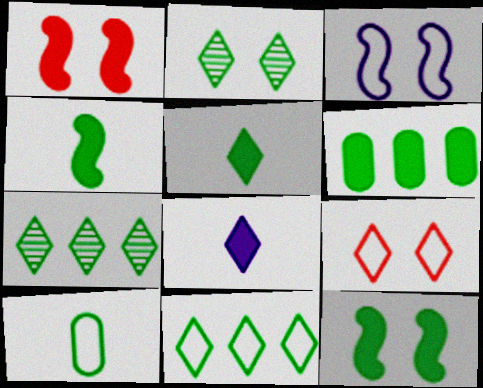[[1, 6, 8], 
[2, 5, 11], 
[5, 6, 12], 
[7, 8, 9], 
[7, 10, 12]]